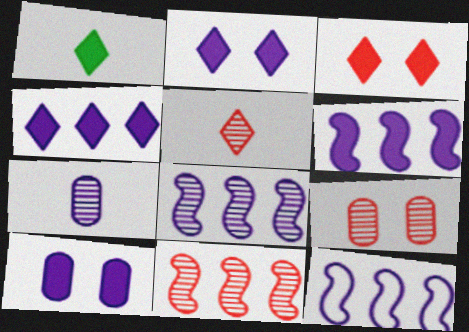[[1, 3, 4], 
[1, 9, 12], 
[2, 7, 12], 
[5, 9, 11], 
[6, 8, 12]]